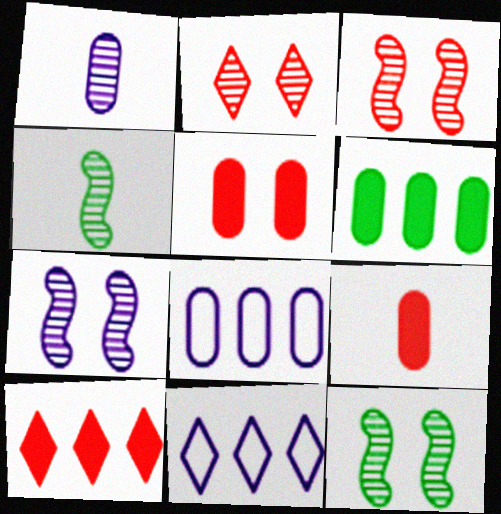[[3, 7, 12], 
[4, 5, 11], 
[9, 11, 12]]